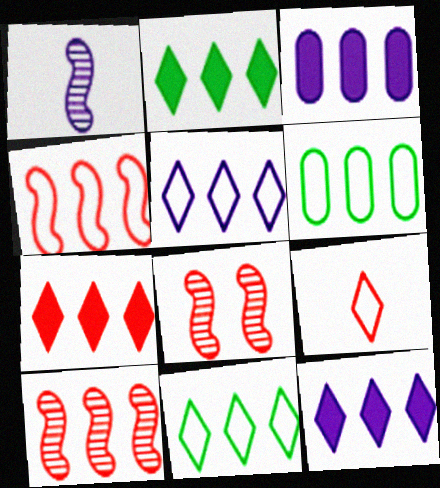[[2, 7, 12], 
[3, 10, 11], 
[4, 5, 6], 
[6, 10, 12]]